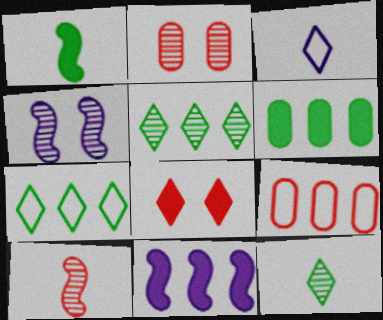[[3, 5, 8], 
[5, 9, 11], 
[8, 9, 10]]